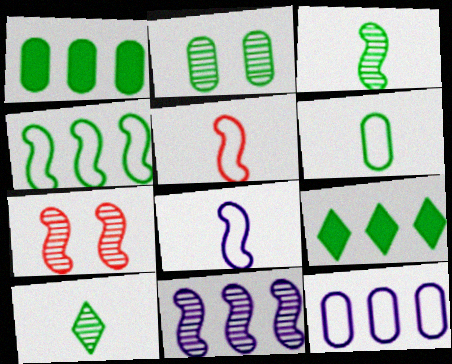[[1, 2, 6], 
[3, 7, 11]]